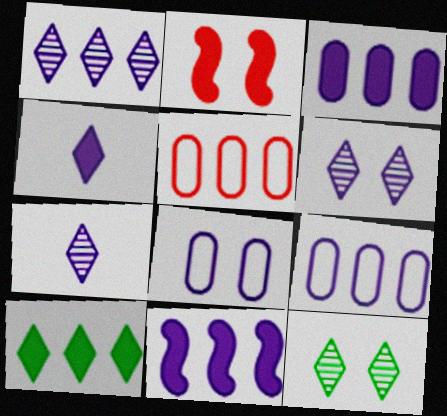[[1, 6, 7], 
[1, 9, 11], 
[2, 8, 12], 
[7, 8, 11]]